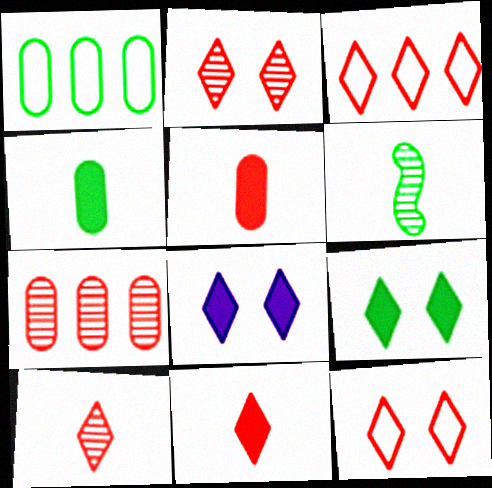[[1, 6, 9], 
[2, 3, 11]]